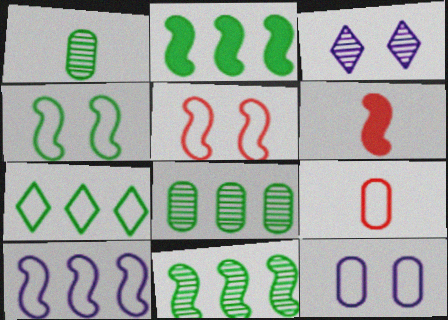[[2, 3, 9], 
[2, 7, 8]]